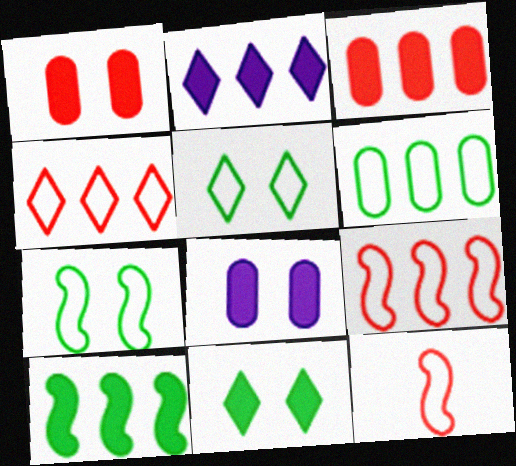[[2, 3, 10]]